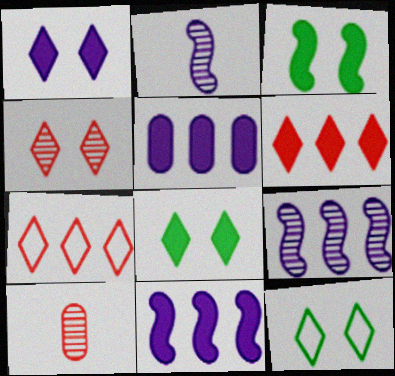[[1, 4, 12], 
[10, 11, 12]]